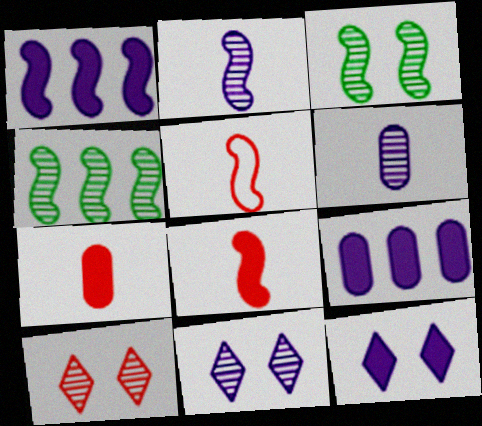[[1, 3, 5], 
[4, 6, 10]]